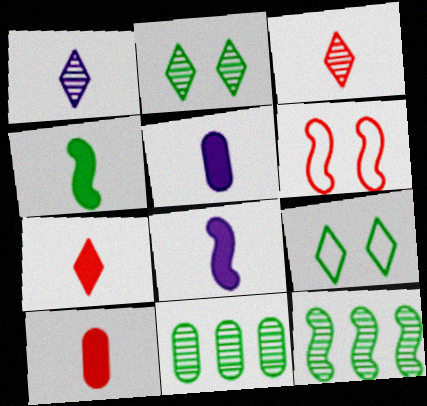[[4, 5, 7], 
[4, 9, 11], 
[6, 8, 12]]